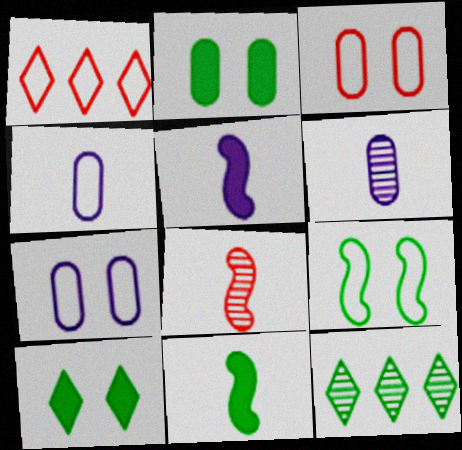[[1, 4, 9], 
[3, 5, 12]]